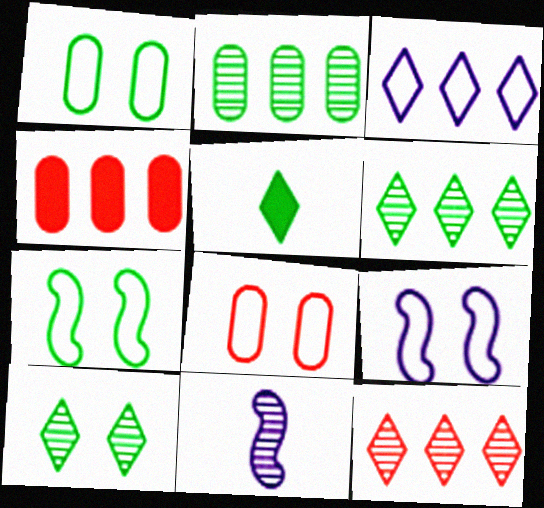[[2, 5, 7]]